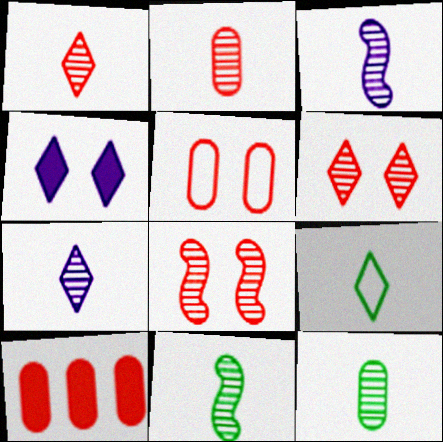[[1, 3, 12], 
[2, 5, 10], 
[2, 7, 11]]